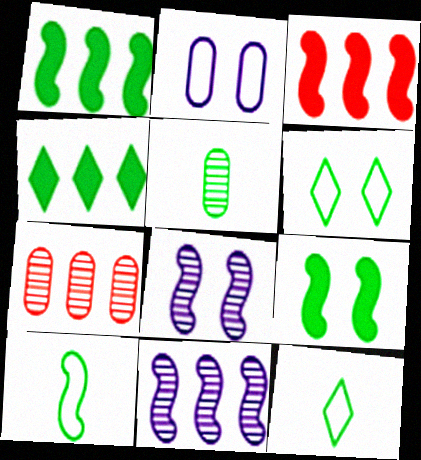[[1, 5, 6], 
[3, 8, 10]]